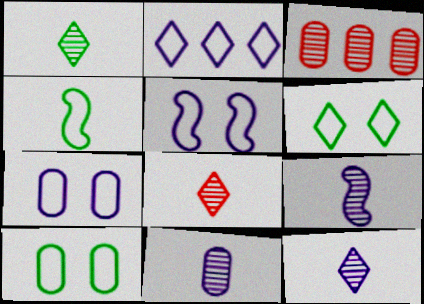[[1, 8, 12], 
[9, 11, 12]]